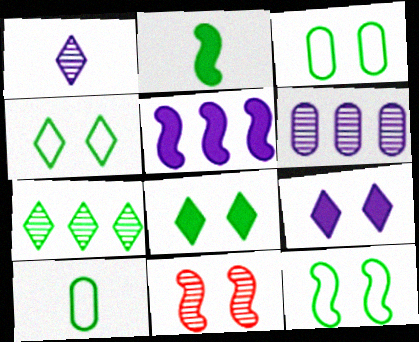[[2, 3, 7], 
[3, 4, 12], 
[3, 9, 11]]